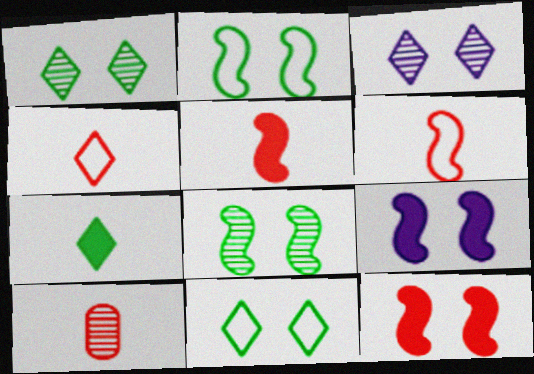[[4, 5, 10]]